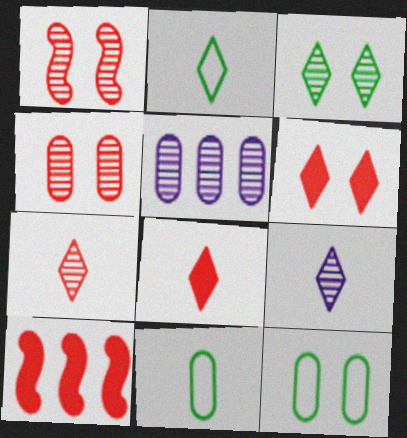[[2, 8, 9], 
[9, 10, 12]]